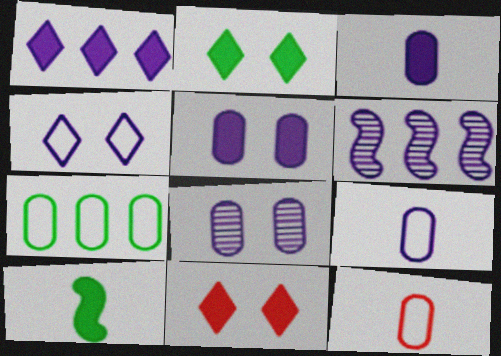[[2, 6, 12], 
[3, 4, 6]]